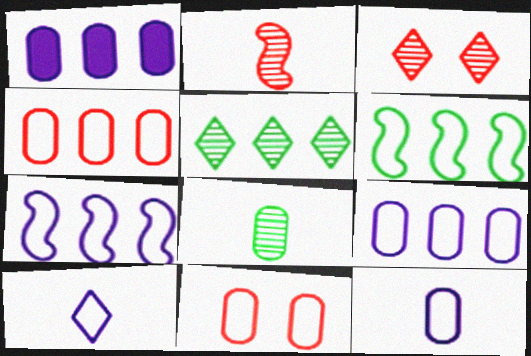[[1, 8, 11], 
[6, 10, 11]]